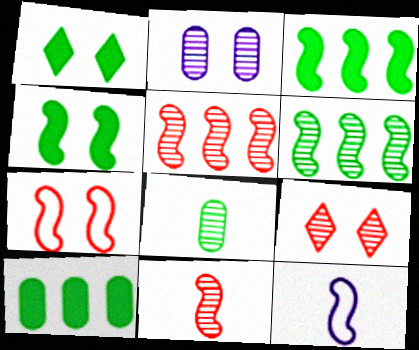[[1, 2, 7], 
[4, 5, 12], 
[9, 10, 12]]